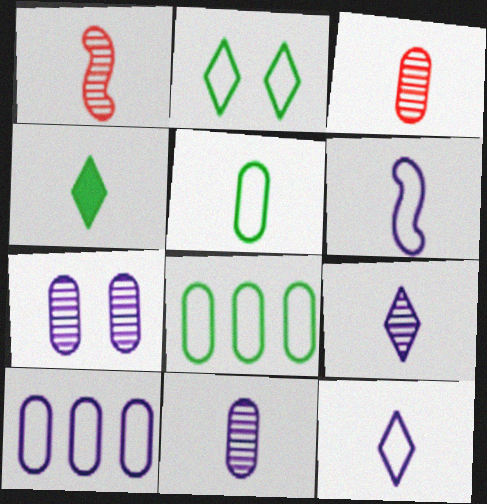[[3, 4, 6]]